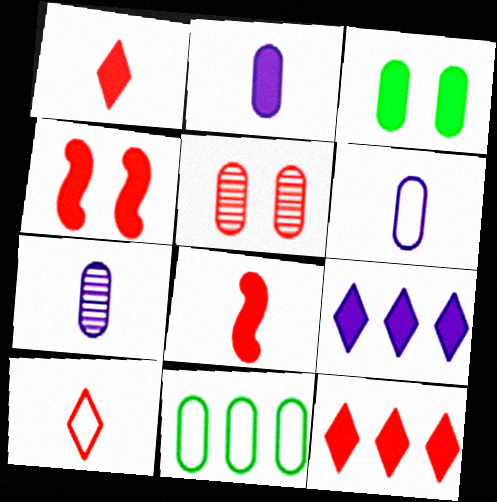[[2, 5, 11], 
[2, 6, 7], 
[3, 8, 9]]